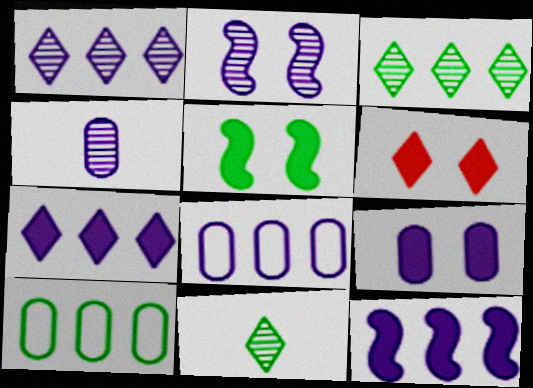[[1, 2, 4], 
[1, 8, 12], 
[4, 8, 9], 
[5, 6, 9], 
[5, 10, 11]]